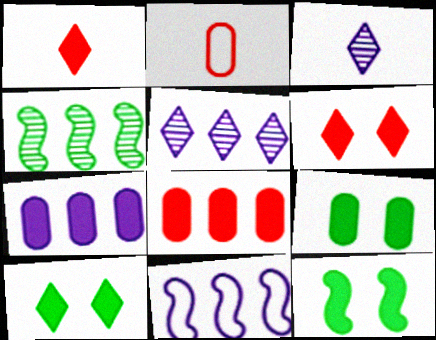[[1, 7, 12], 
[2, 5, 12], 
[5, 7, 11], 
[9, 10, 12]]